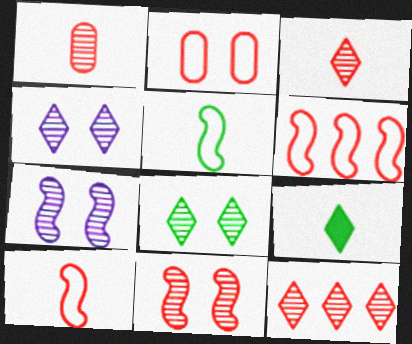[[1, 11, 12]]